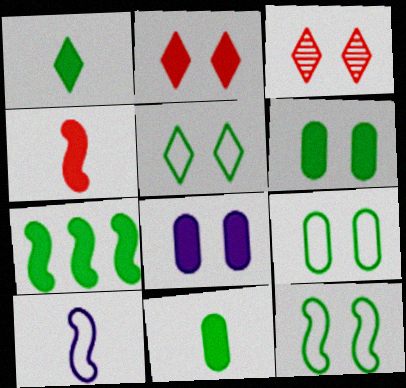[[1, 6, 7], 
[3, 8, 12], 
[5, 9, 12]]